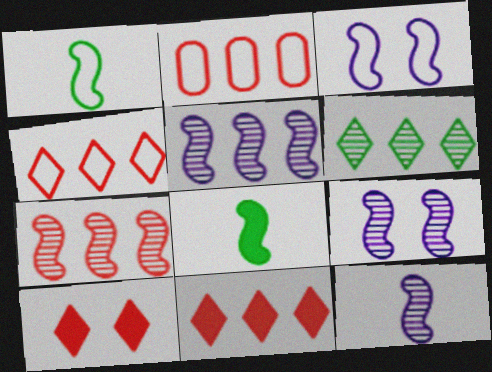[[2, 7, 11], 
[3, 7, 8], 
[5, 9, 12]]